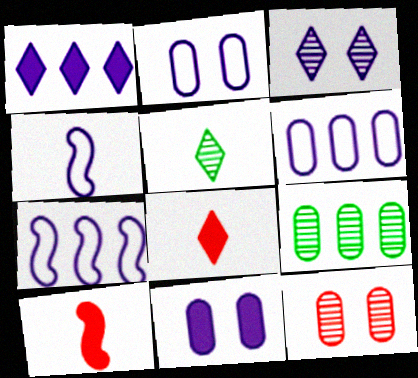[]